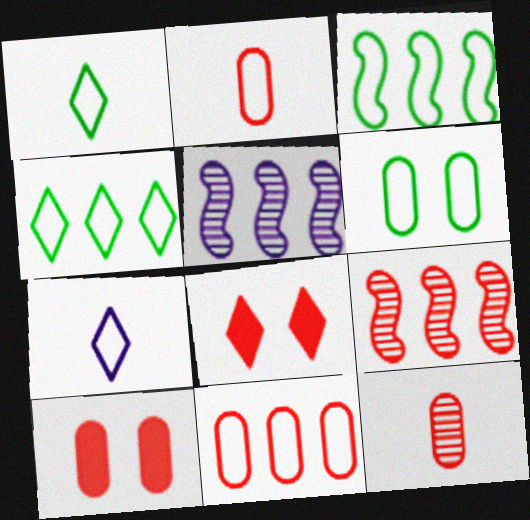[[1, 3, 6], 
[1, 5, 10], 
[2, 8, 9], 
[10, 11, 12]]